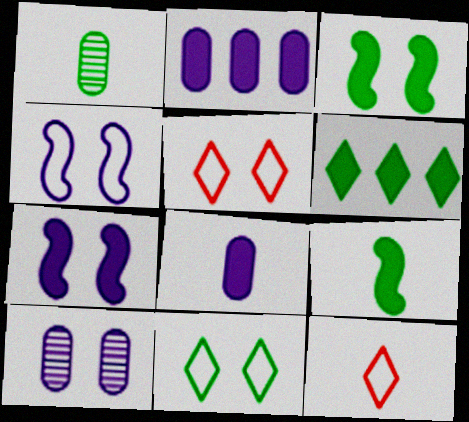[[3, 5, 10]]